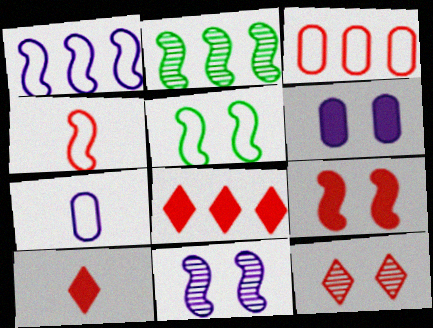[[1, 4, 5], 
[5, 6, 12], 
[5, 9, 11]]